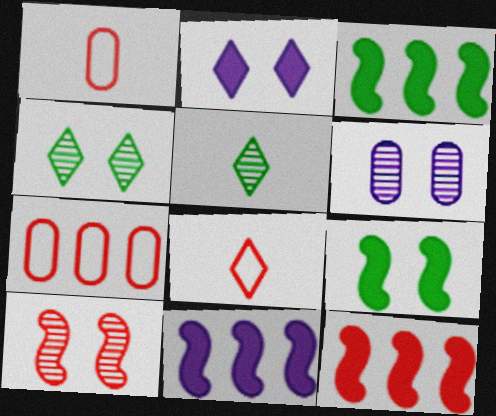[[1, 4, 11], 
[3, 6, 8], 
[3, 11, 12], 
[4, 6, 10]]